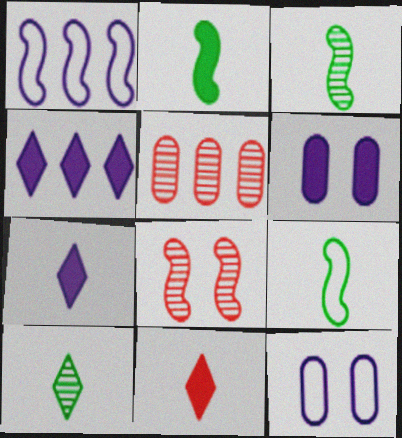[[1, 2, 8], 
[2, 3, 9]]